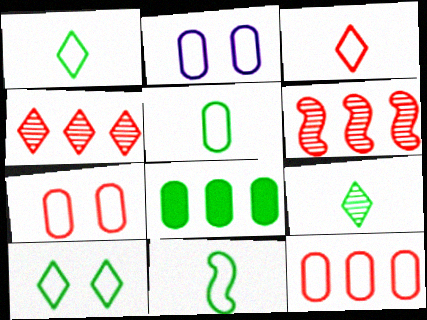[[1, 5, 11], 
[2, 5, 12]]